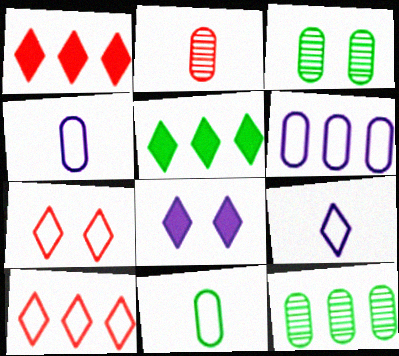[]